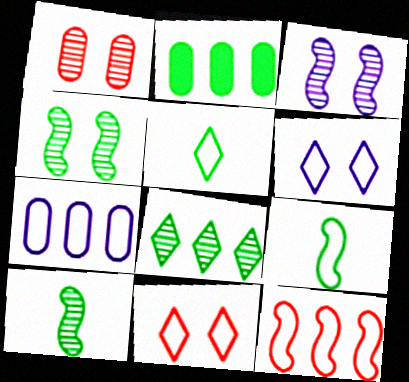[[2, 4, 5], 
[7, 9, 11]]